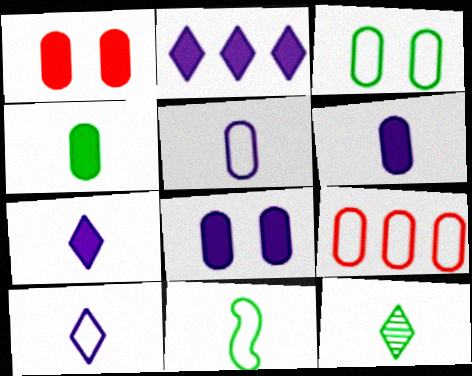[[3, 5, 9], 
[4, 11, 12]]